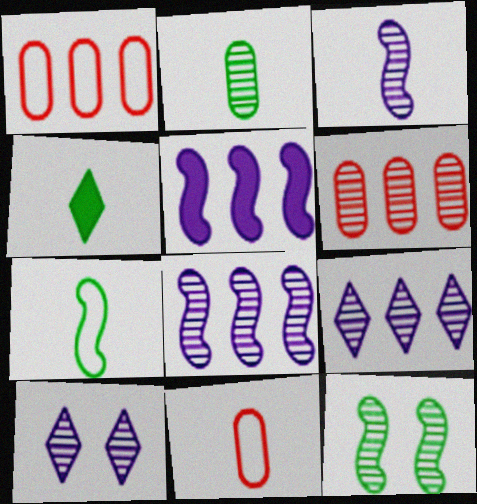[[2, 4, 7], 
[3, 4, 11]]